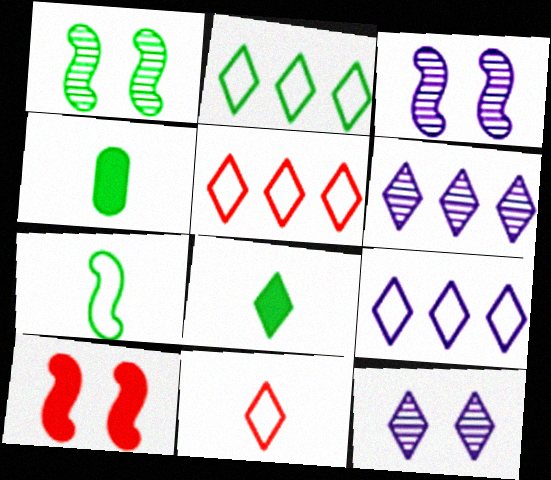[[1, 2, 4], 
[2, 5, 9], 
[3, 4, 5], 
[5, 8, 12]]